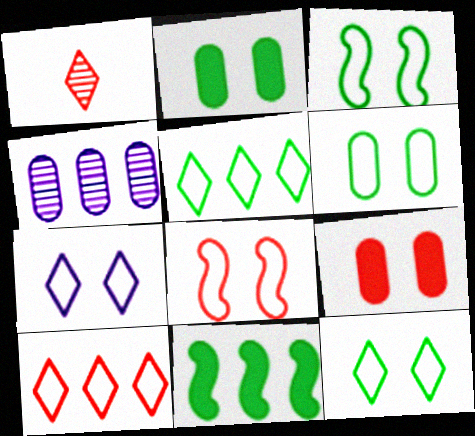[[3, 6, 12], 
[4, 10, 11], 
[6, 7, 8]]